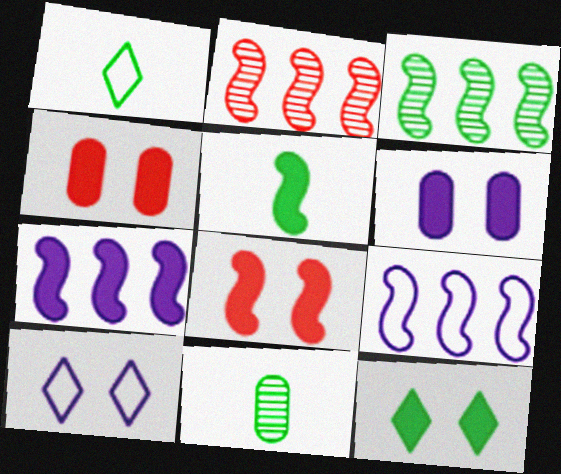[[1, 2, 6], 
[1, 5, 11], 
[5, 7, 8], 
[6, 8, 12]]